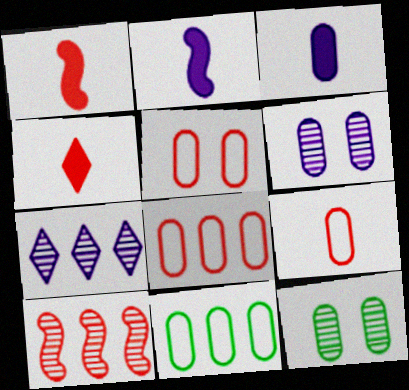[[3, 8, 12], 
[4, 5, 10], 
[5, 8, 9]]